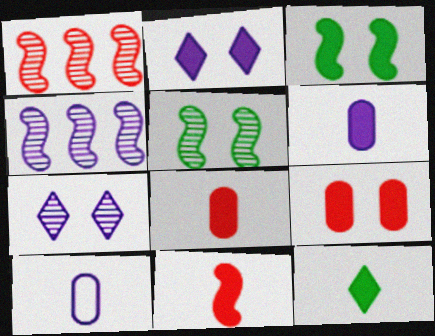[[2, 3, 9], 
[2, 4, 10], 
[6, 11, 12]]